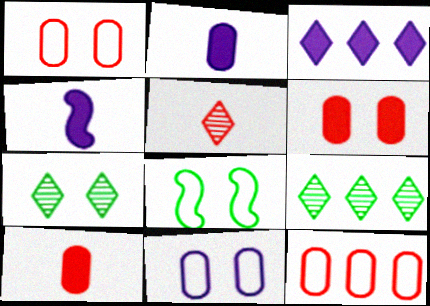[[1, 4, 9], 
[4, 7, 12]]